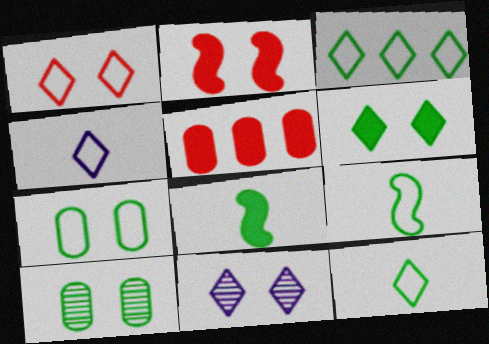[[1, 3, 4], 
[1, 6, 11], 
[2, 7, 11], 
[3, 7, 9], 
[3, 8, 10], 
[5, 9, 11]]